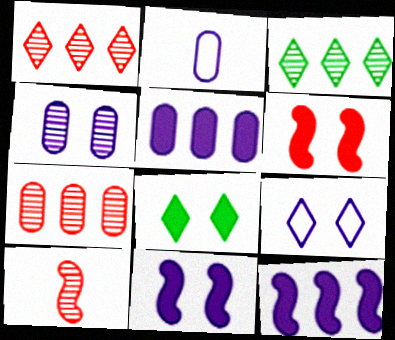[[2, 3, 6], 
[2, 4, 5], 
[3, 4, 10], 
[4, 9, 11]]